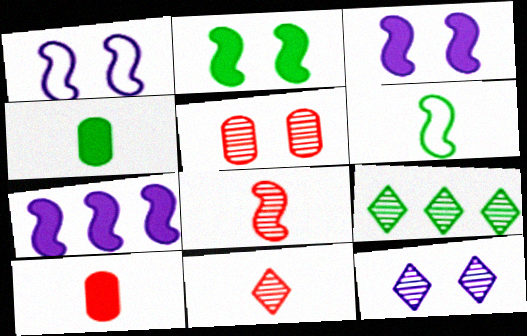[[1, 9, 10], 
[9, 11, 12]]